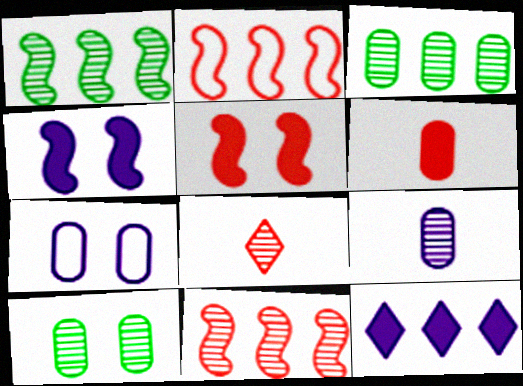[[2, 3, 12], 
[3, 6, 7]]